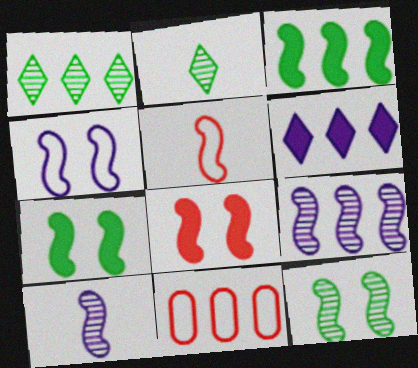[[4, 8, 12], 
[5, 7, 9]]